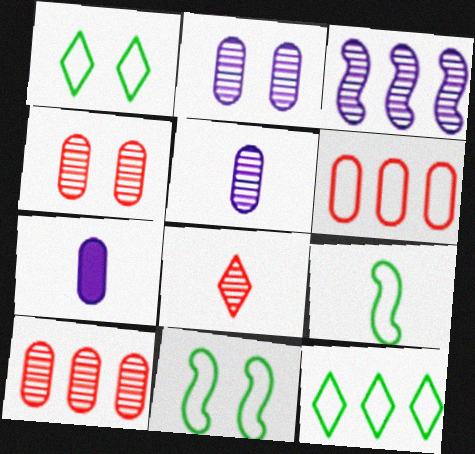[[7, 8, 9]]